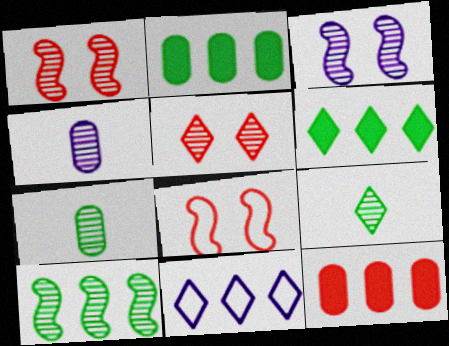[[4, 5, 10], 
[4, 6, 8], 
[10, 11, 12]]